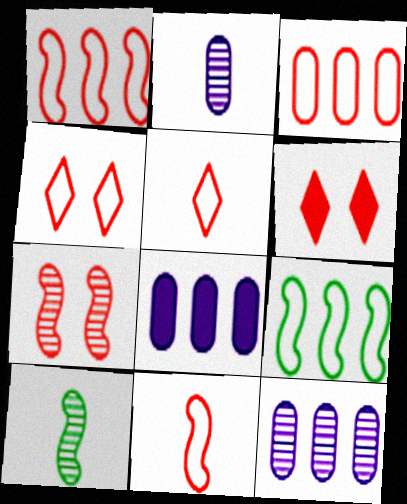[[2, 6, 9], 
[3, 4, 11], 
[4, 8, 10]]